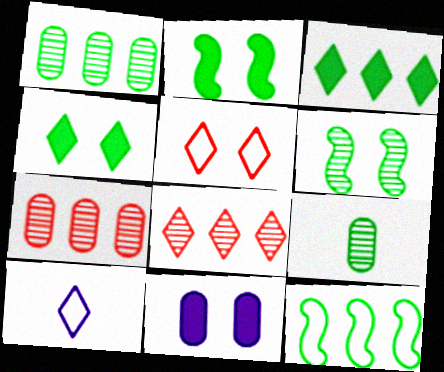[[1, 3, 12], 
[2, 7, 10], 
[4, 8, 10], 
[4, 9, 12], 
[5, 6, 11]]